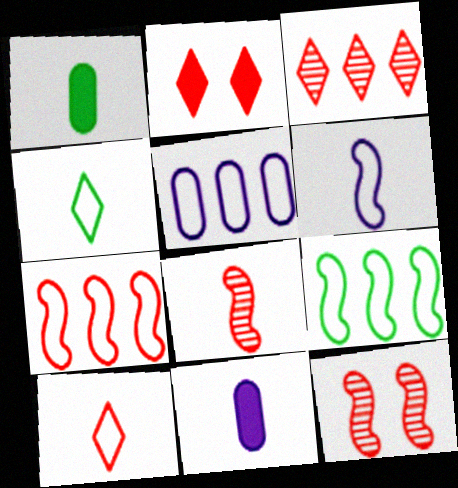[[2, 3, 10], 
[4, 8, 11]]